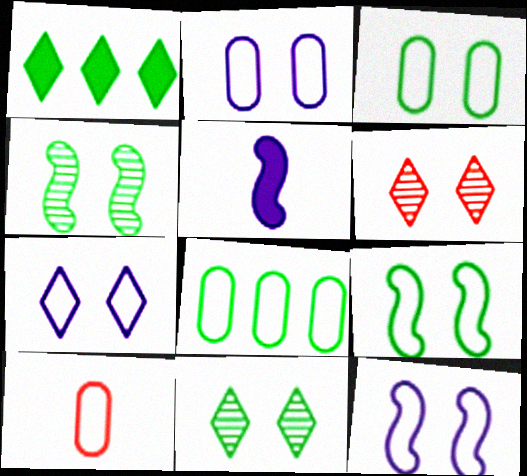[[2, 7, 12], 
[2, 8, 10], 
[5, 6, 8]]